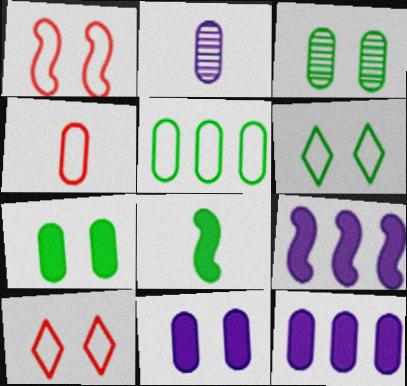[[3, 4, 12]]